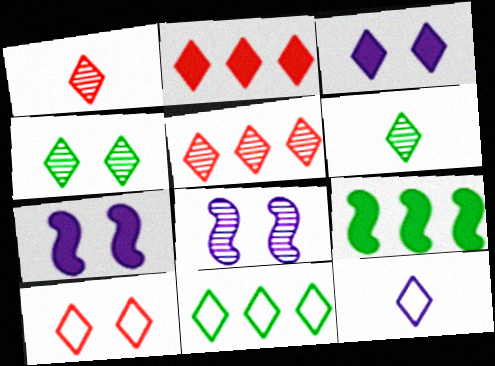[[1, 2, 10], 
[1, 3, 11], 
[2, 4, 12], 
[3, 4, 10], 
[10, 11, 12]]